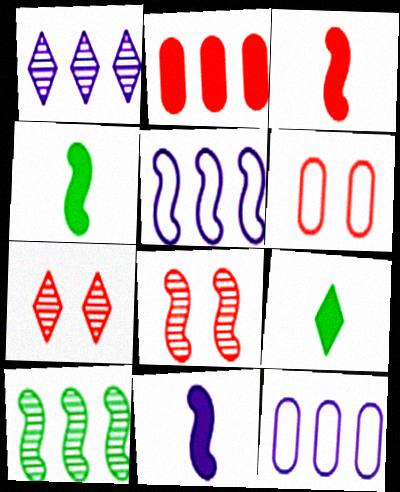[[1, 4, 6], 
[3, 4, 11], 
[4, 5, 8], 
[4, 7, 12], 
[8, 9, 12]]